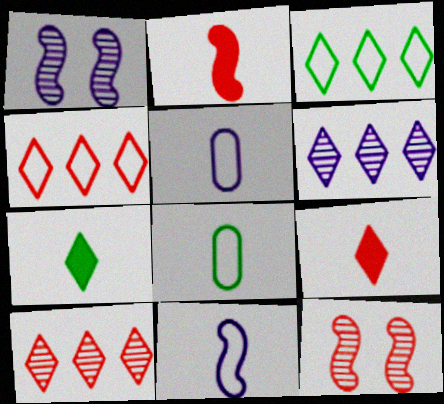[]